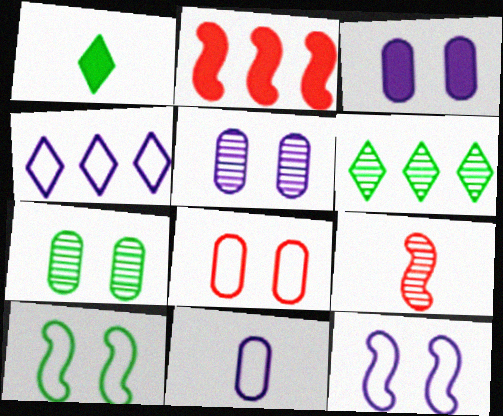[[1, 2, 3], 
[1, 9, 11], 
[3, 7, 8], 
[4, 11, 12], 
[5, 6, 9]]